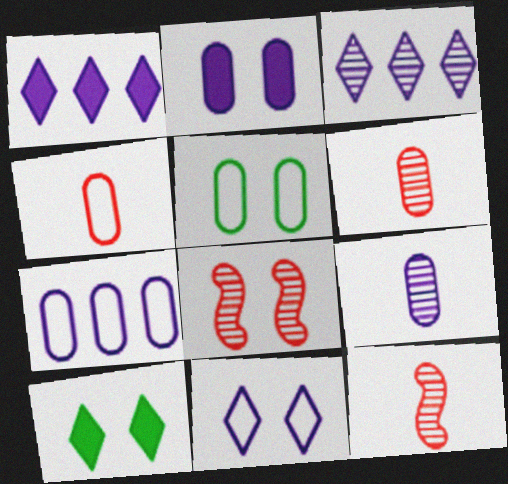[[1, 5, 12], 
[2, 7, 9], 
[4, 5, 7], 
[7, 10, 12]]